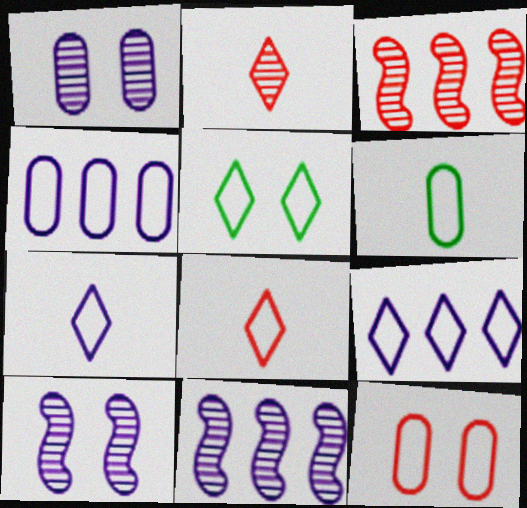[[4, 6, 12], 
[5, 8, 9]]